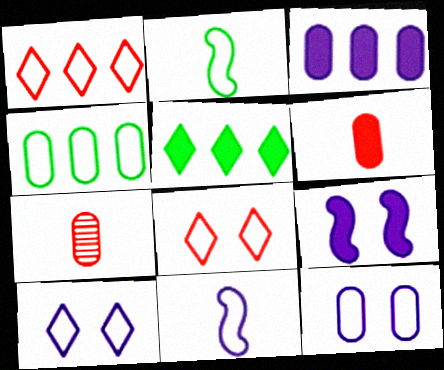[[1, 2, 12], 
[4, 8, 11], 
[5, 6, 9]]